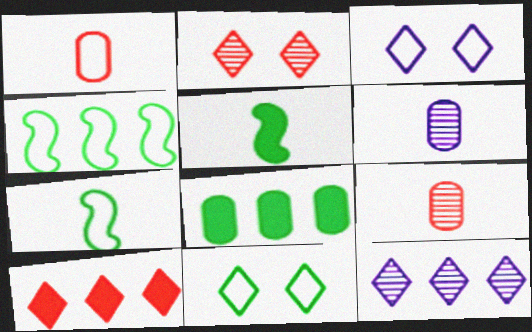[[1, 3, 4]]